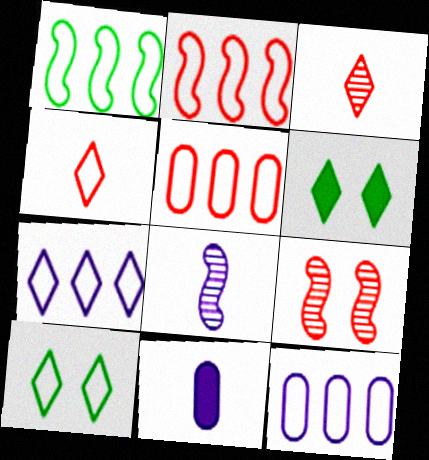[[1, 5, 7], 
[3, 6, 7], 
[4, 7, 10], 
[5, 6, 8]]